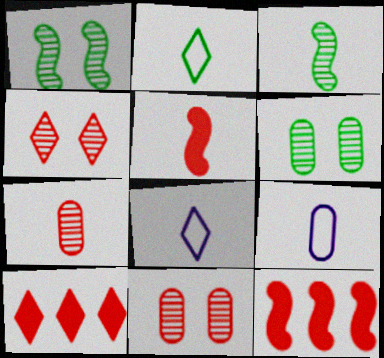[[1, 9, 10], 
[6, 8, 12]]